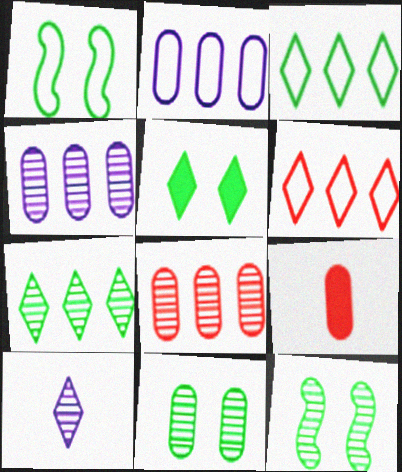[[1, 5, 11], 
[2, 9, 11], 
[5, 6, 10], 
[8, 10, 12]]